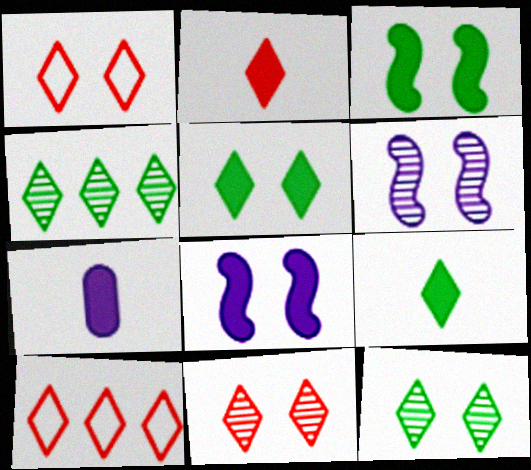[[2, 10, 11]]